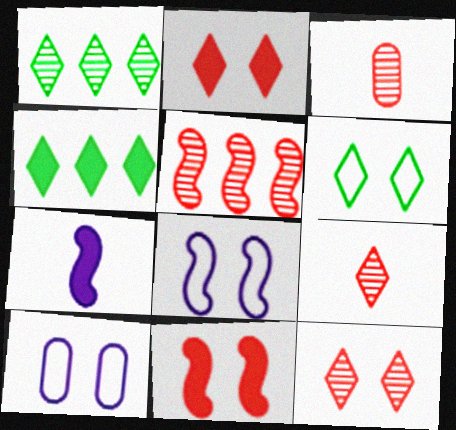[[3, 4, 8], 
[3, 5, 12]]